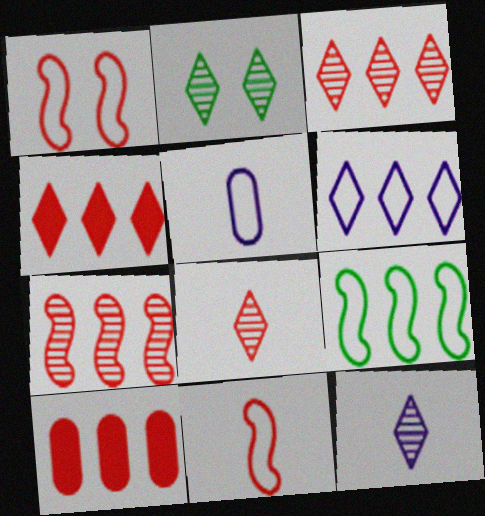[[1, 8, 10], 
[2, 3, 12]]